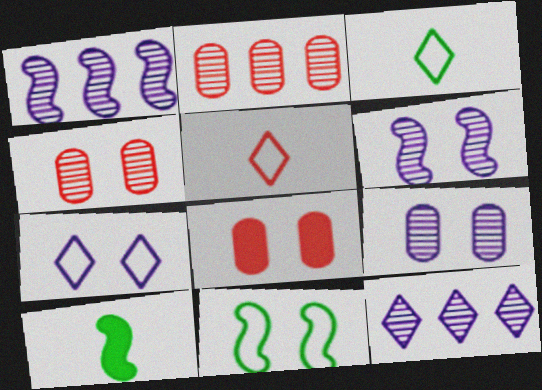[[1, 3, 8], 
[2, 7, 10]]